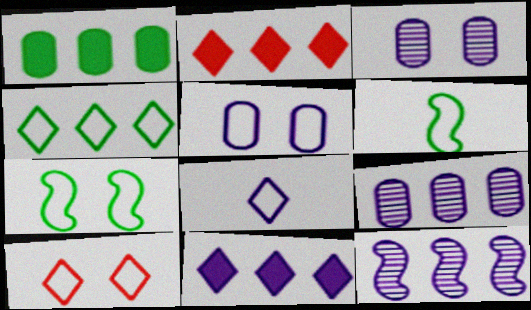[[2, 3, 6], 
[4, 8, 10], 
[5, 7, 10]]